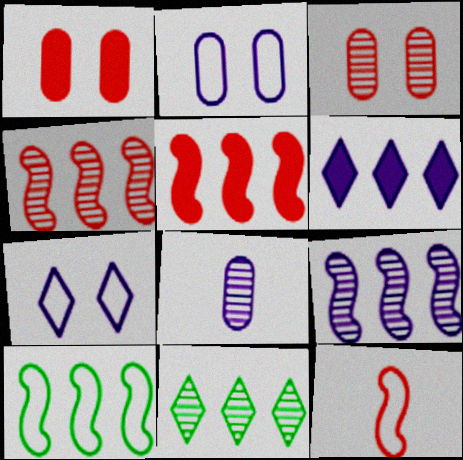[[5, 9, 10]]